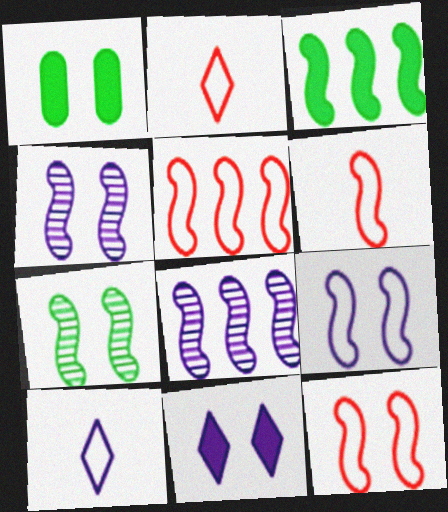[[1, 2, 8], 
[3, 4, 6], 
[3, 5, 8], 
[5, 6, 12]]